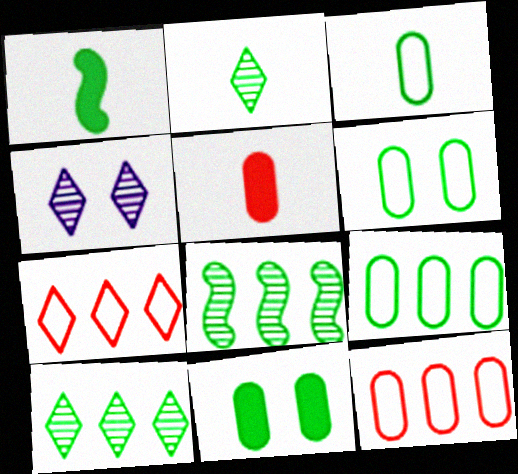[[1, 2, 3], 
[1, 4, 12], 
[1, 6, 10], 
[3, 6, 9]]